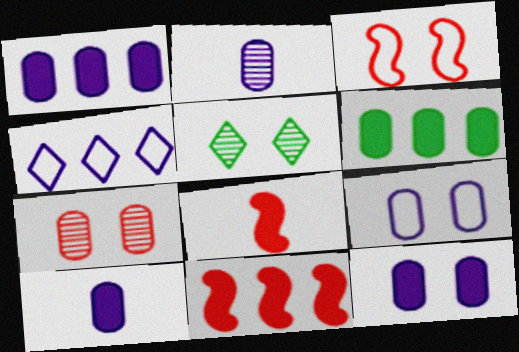[[1, 2, 9], 
[1, 10, 12], 
[3, 5, 12]]